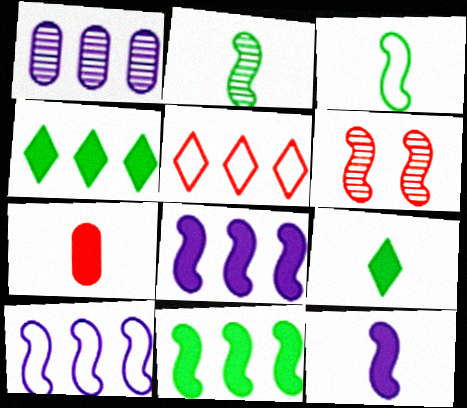[[1, 5, 11], 
[3, 6, 8], 
[5, 6, 7], 
[7, 9, 12]]